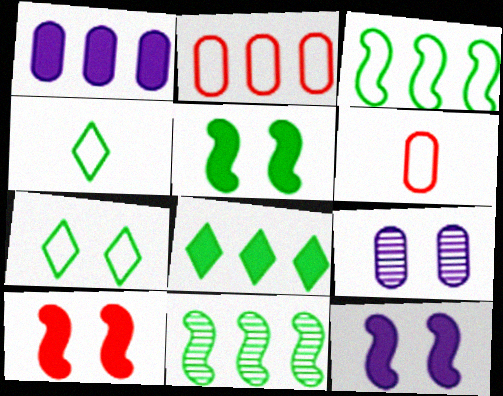[[5, 10, 12], 
[7, 9, 10]]